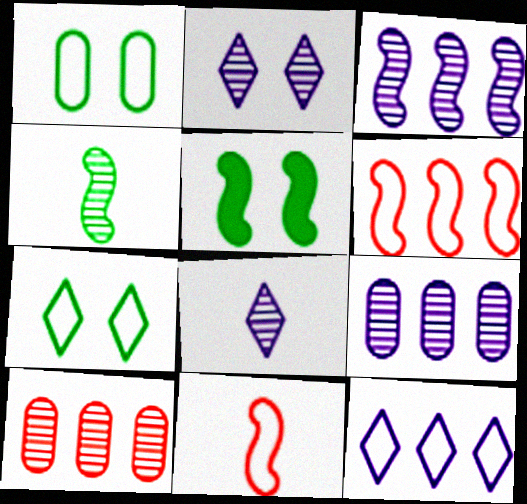[[1, 11, 12], 
[2, 4, 10], 
[3, 5, 11]]